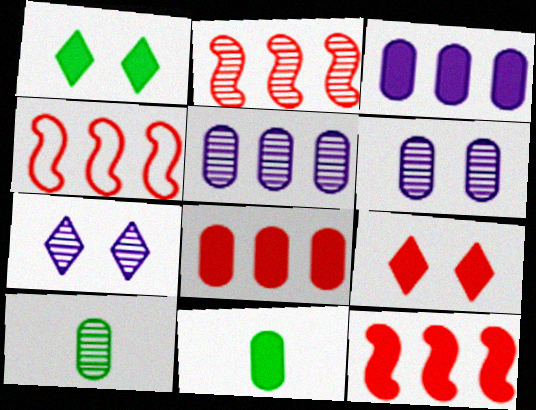[[2, 4, 12], 
[2, 7, 10], 
[4, 7, 11]]